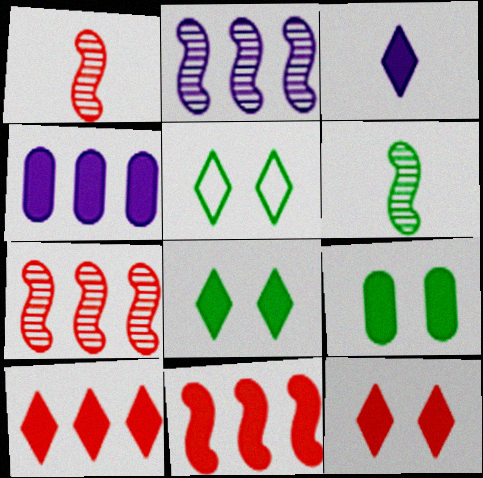[[1, 4, 5], 
[3, 8, 10], 
[3, 9, 11]]